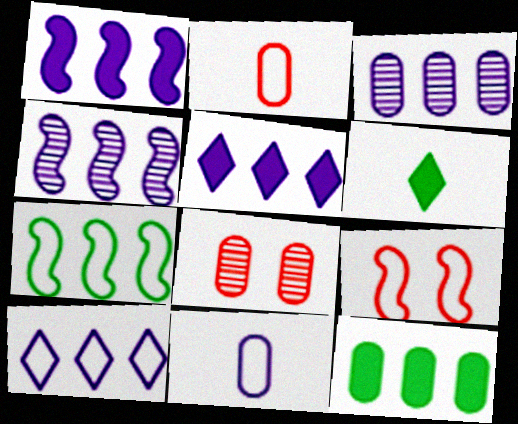[[1, 3, 10], 
[3, 6, 9], 
[8, 11, 12]]